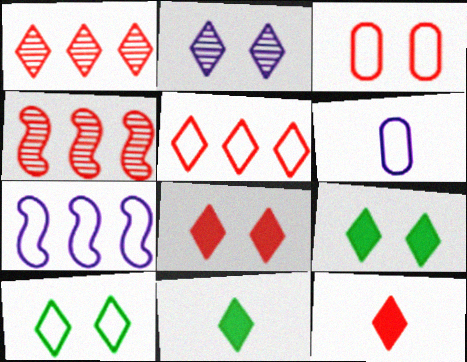[[2, 5, 11], 
[2, 8, 10], 
[3, 4, 12], 
[4, 6, 9]]